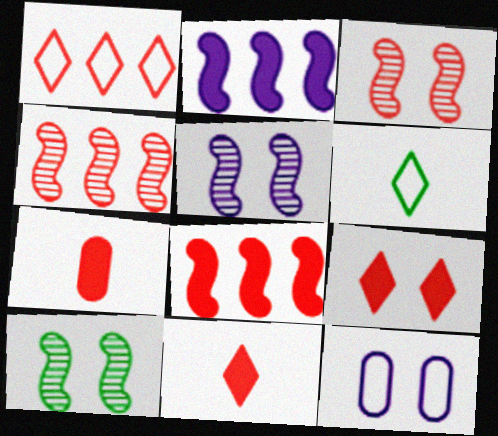[[1, 3, 7], 
[3, 5, 10], 
[7, 8, 9], 
[9, 10, 12]]